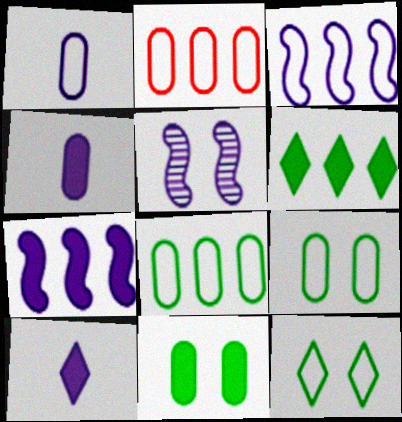[[1, 2, 9]]